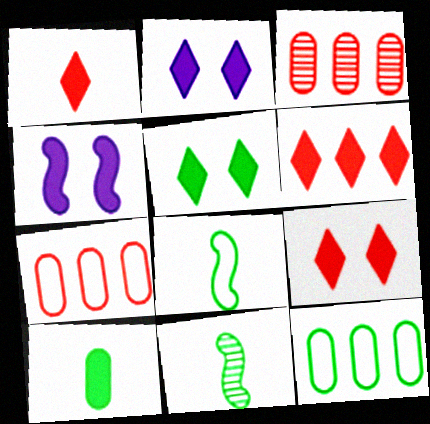[[1, 6, 9], 
[2, 3, 8], 
[2, 5, 9], 
[2, 7, 11], 
[4, 6, 10], 
[5, 11, 12]]